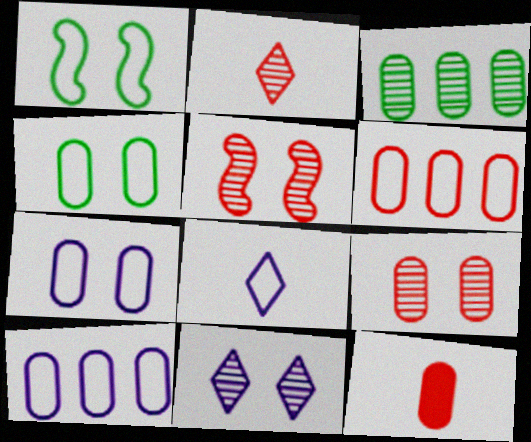[[1, 6, 8], 
[3, 7, 12], 
[6, 9, 12]]